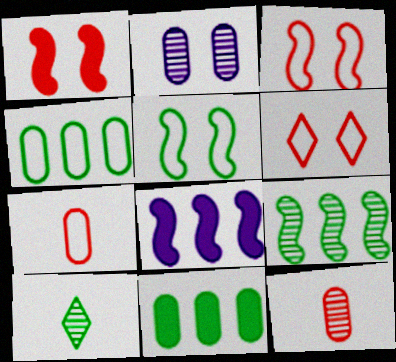[[2, 7, 11], 
[5, 10, 11]]